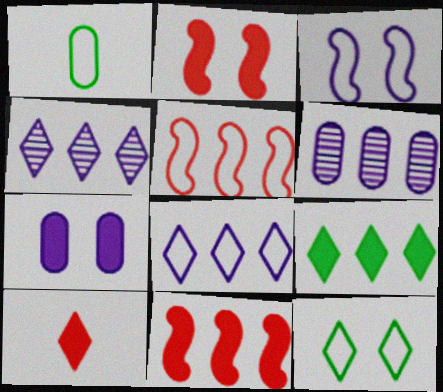[[1, 2, 4], 
[4, 10, 12], 
[5, 6, 9]]